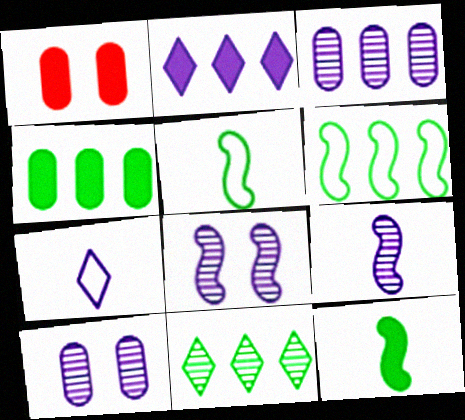[[1, 2, 12], 
[4, 6, 11]]